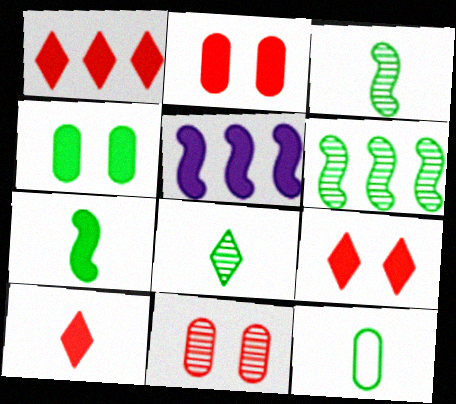[[1, 9, 10], 
[4, 5, 10], 
[7, 8, 12]]